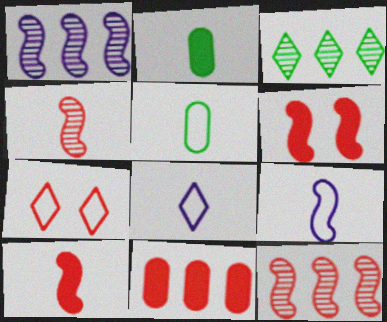[[1, 2, 7], 
[2, 4, 8], 
[4, 7, 11]]